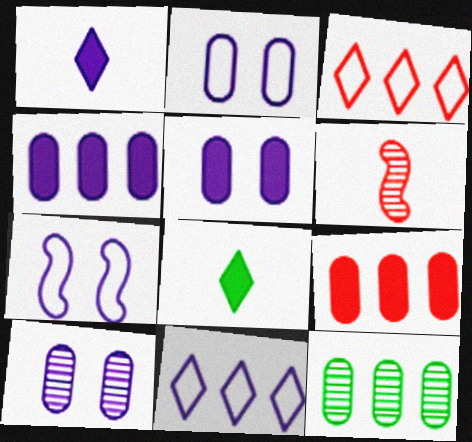[[2, 5, 10]]